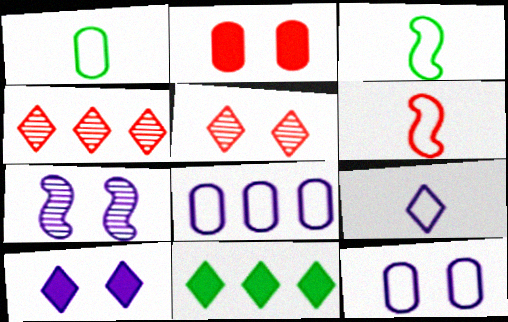[[1, 6, 9], 
[2, 4, 6], 
[5, 9, 11], 
[7, 10, 12]]